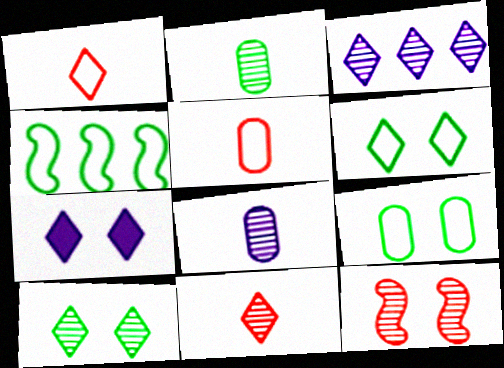[[2, 3, 12], 
[3, 10, 11], 
[7, 9, 12]]